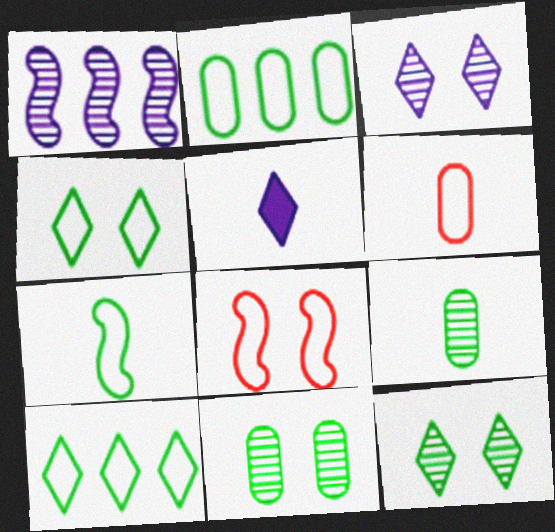[[2, 4, 7]]